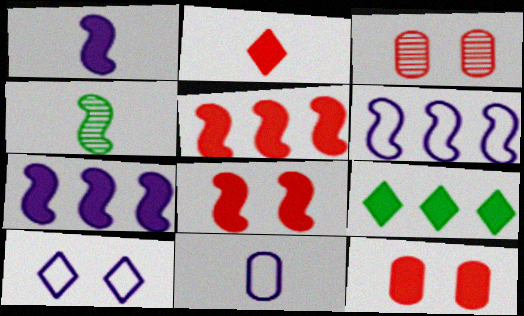[[1, 9, 12], 
[2, 4, 11], 
[2, 5, 12], 
[4, 6, 8], 
[6, 10, 11]]